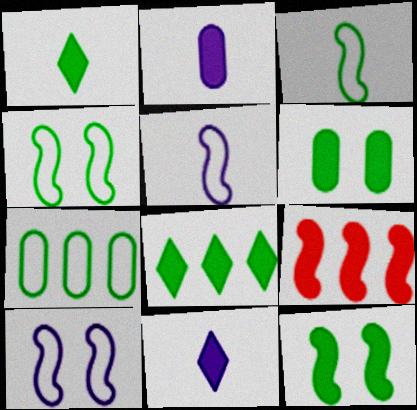[[6, 9, 11]]